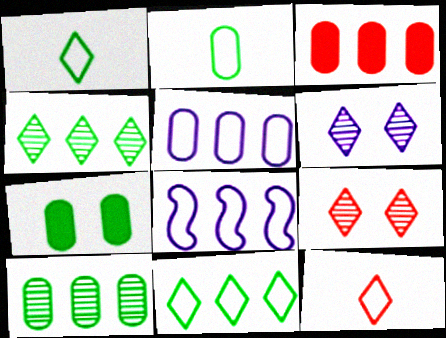[[2, 7, 10], 
[3, 4, 8], 
[3, 5, 10]]